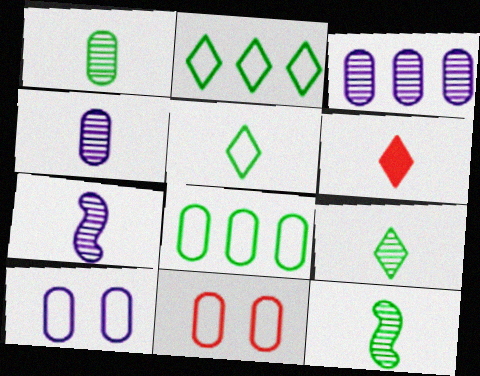[[1, 9, 12]]